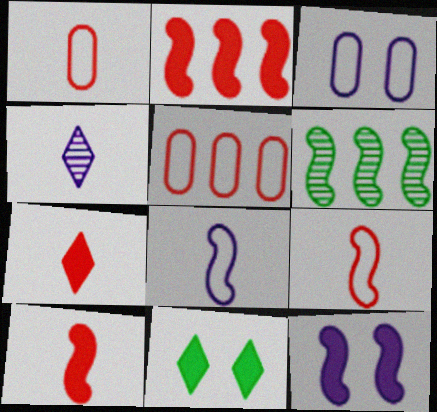[[3, 6, 7], 
[6, 9, 12]]